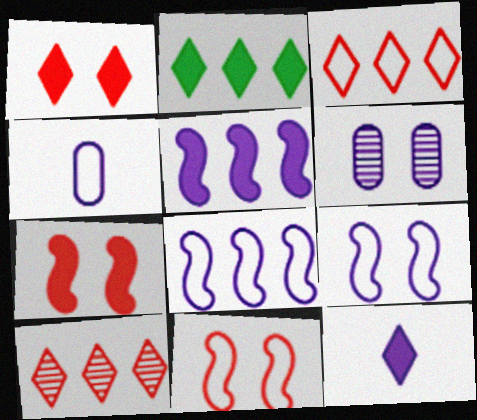[[1, 2, 12], 
[6, 8, 12]]